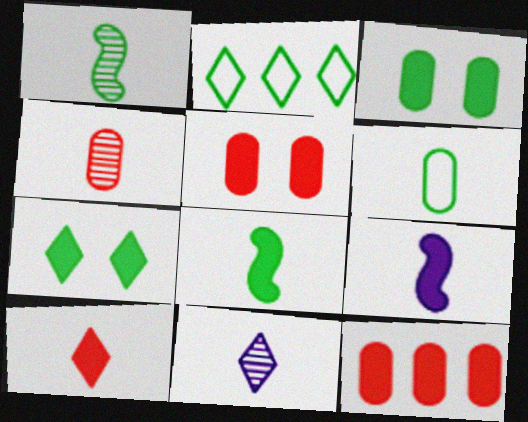[[1, 2, 3], 
[1, 4, 11], 
[7, 9, 12]]